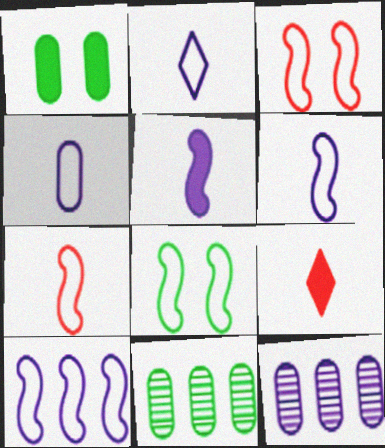[[2, 4, 6], 
[7, 8, 10], 
[8, 9, 12]]